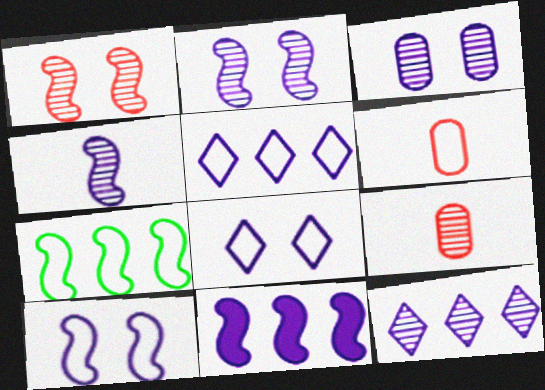[[3, 4, 12], 
[4, 10, 11], 
[6, 7, 8]]